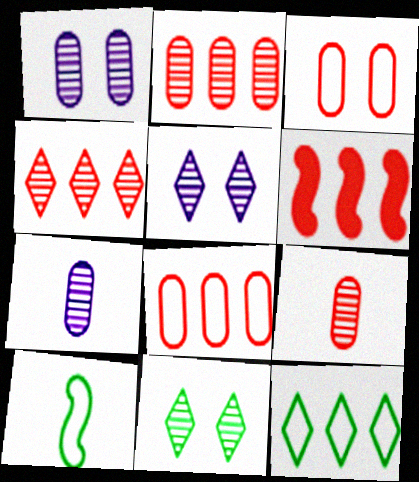[[4, 6, 8]]